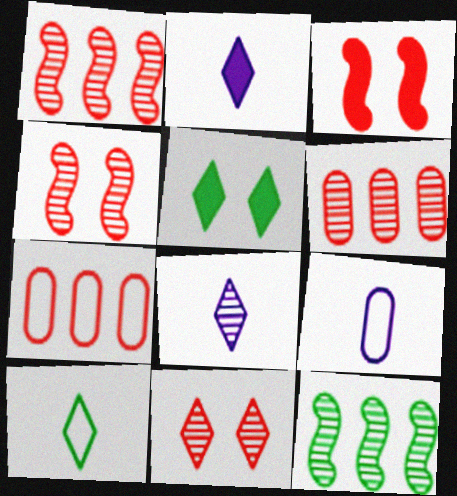[[1, 5, 9]]